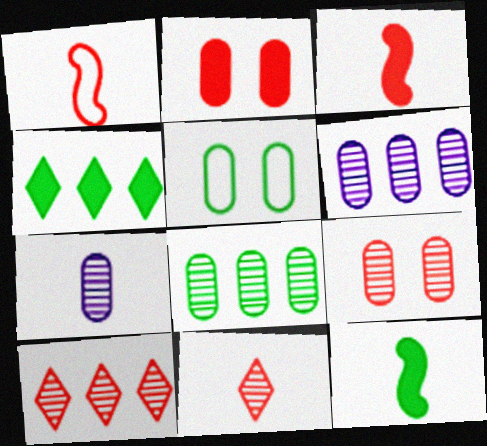[[1, 2, 10], 
[7, 8, 9]]